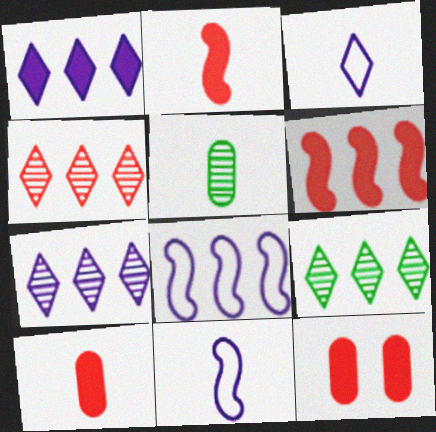[[2, 3, 5], 
[4, 7, 9], 
[9, 11, 12]]